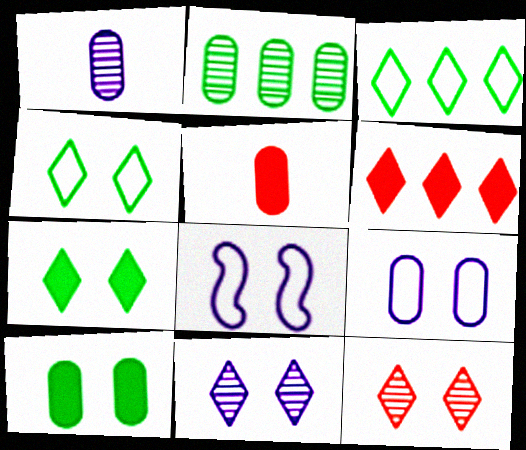[[2, 5, 9], 
[8, 10, 12]]